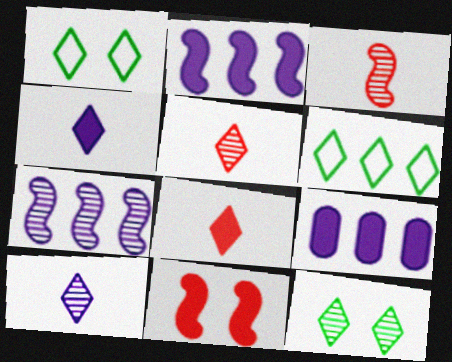[[1, 3, 9]]